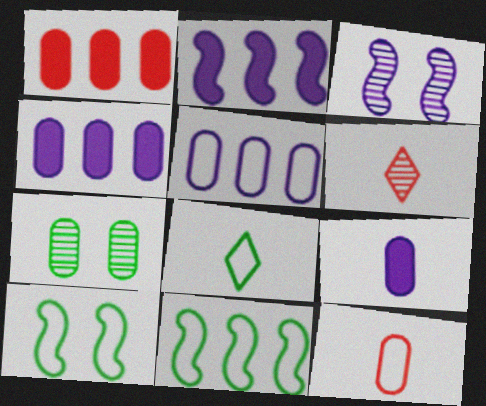[[1, 3, 8], 
[4, 6, 10], 
[4, 7, 12]]